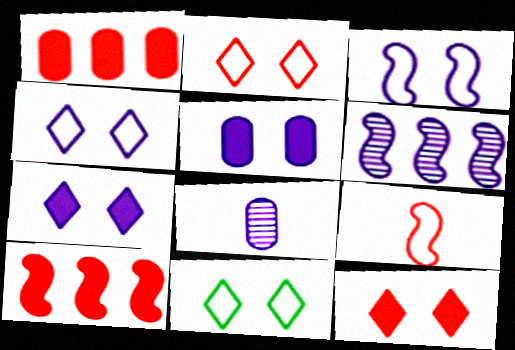[[2, 4, 11], 
[8, 10, 11]]